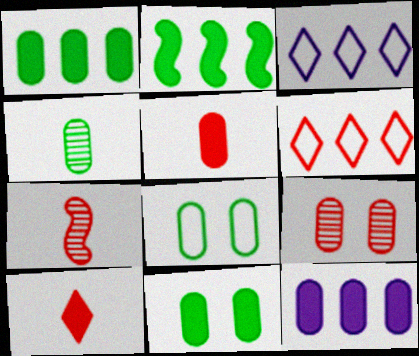[[1, 4, 8], 
[3, 7, 11], 
[5, 11, 12]]